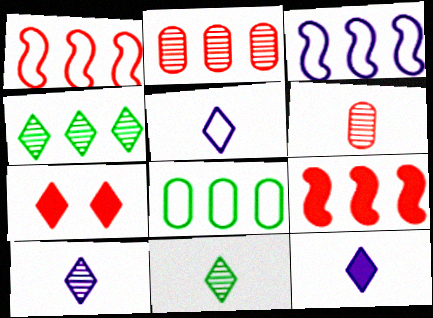[[1, 6, 7], 
[4, 5, 7], 
[5, 10, 12]]